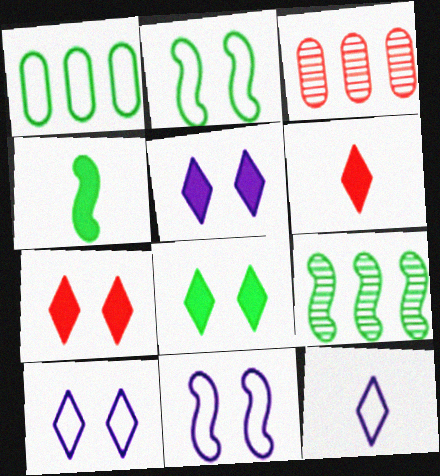[[2, 4, 9], 
[3, 4, 10], 
[5, 7, 8]]